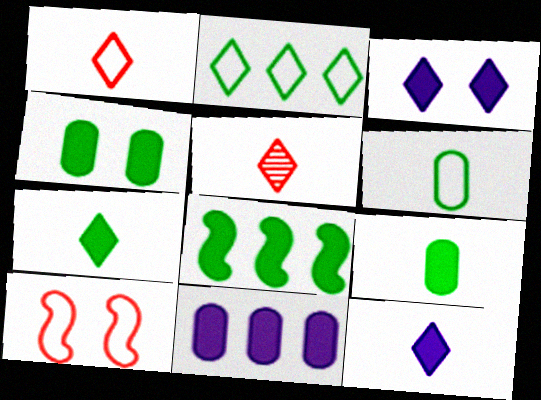[[2, 3, 5], 
[4, 7, 8]]